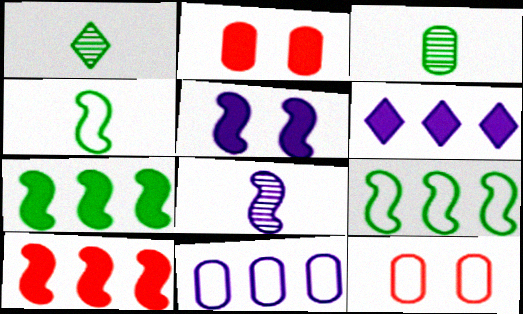[[2, 3, 11]]